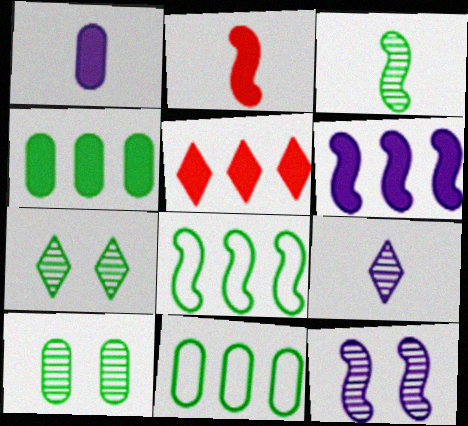[[2, 8, 12], 
[4, 5, 6]]